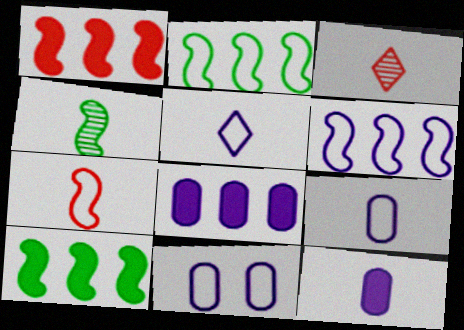[[3, 10, 11], 
[5, 6, 11]]